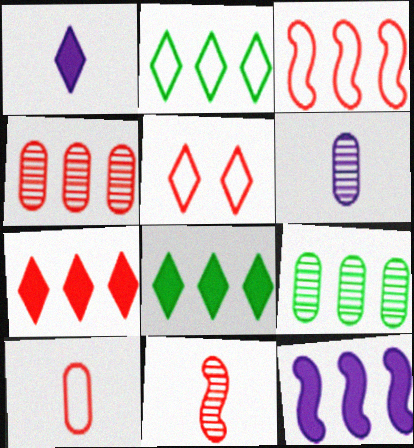[[2, 4, 12], 
[3, 4, 7], 
[3, 5, 10]]